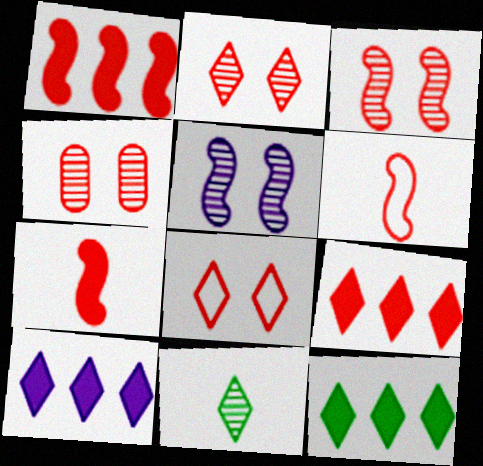[[1, 3, 6], 
[2, 3, 4], 
[4, 6, 9], 
[8, 10, 11], 
[9, 10, 12]]